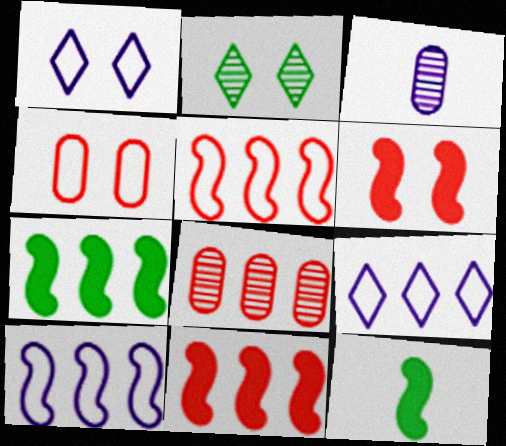[[1, 8, 12], 
[7, 8, 9]]